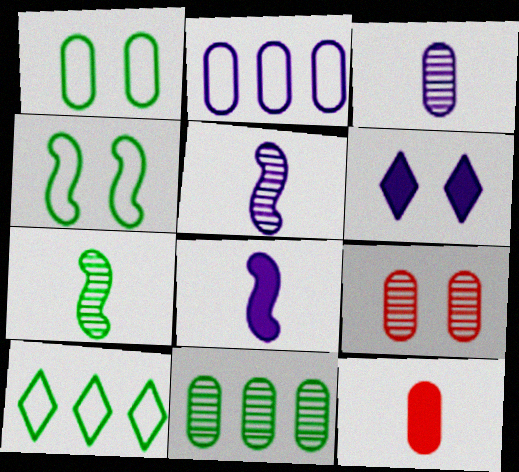[[2, 5, 6], 
[3, 9, 11], 
[4, 6, 9], 
[8, 9, 10]]